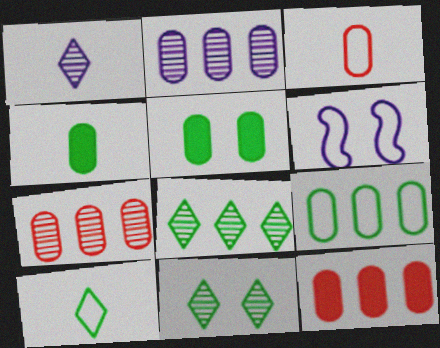[[2, 3, 5], 
[2, 9, 12]]